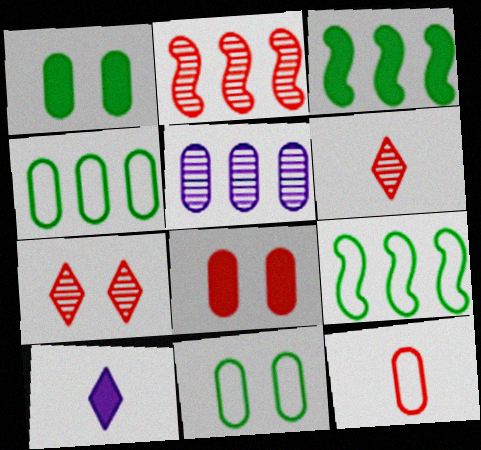[[1, 5, 12], 
[2, 10, 11], 
[3, 8, 10]]